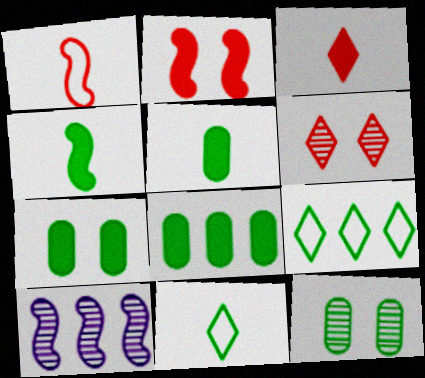[[4, 9, 12], 
[5, 7, 8]]